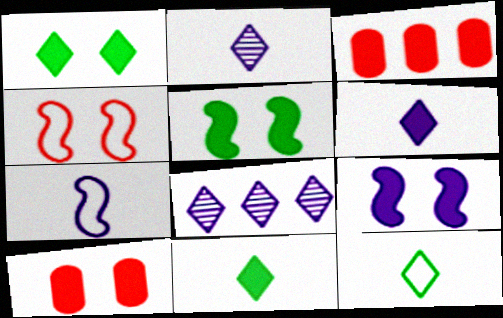[[1, 9, 10], 
[3, 5, 6], 
[3, 9, 11]]